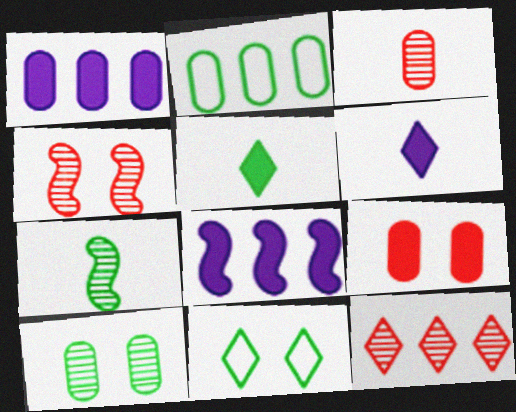[[2, 4, 6], 
[2, 8, 12], 
[3, 4, 12], 
[3, 8, 11], 
[5, 8, 9], 
[6, 11, 12]]